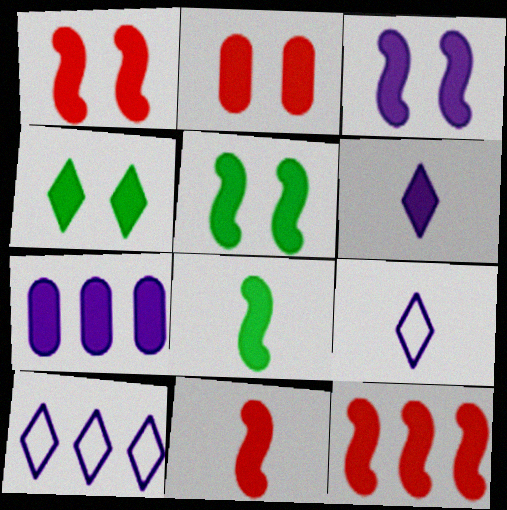[[1, 3, 5], 
[1, 11, 12], 
[2, 3, 4], 
[3, 6, 7], 
[3, 8, 12], 
[4, 7, 11]]